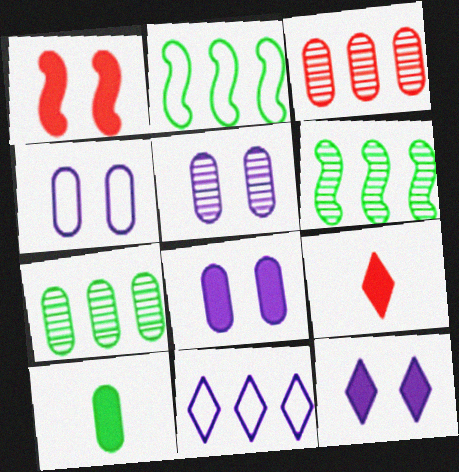[[2, 5, 9], 
[3, 4, 10], 
[4, 5, 8], 
[4, 6, 9]]